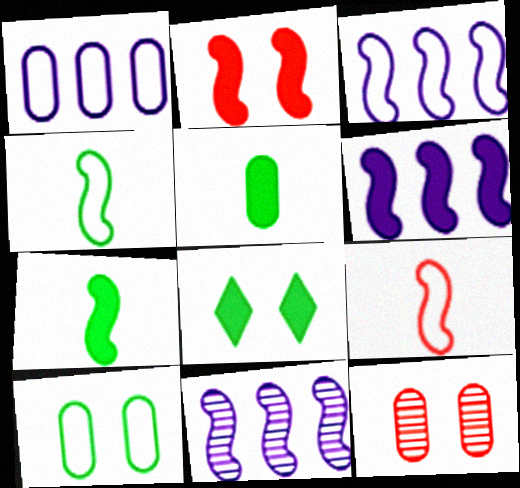[[1, 5, 12], 
[2, 4, 11], 
[2, 6, 7], 
[3, 6, 11]]